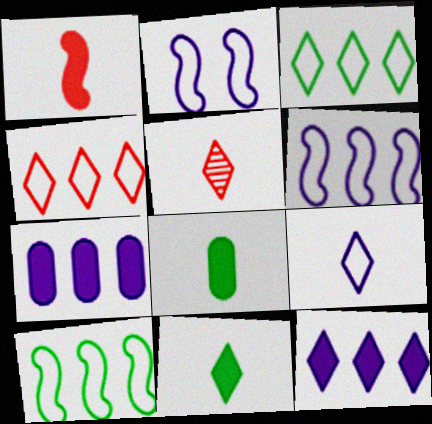[[5, 9, 11]]